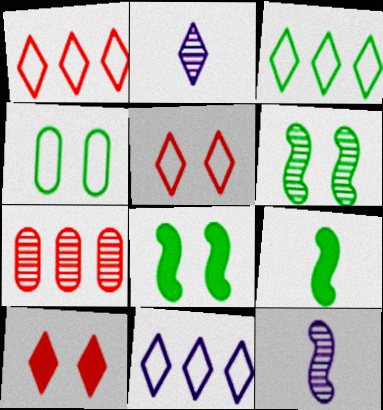[[1, 3, 11], 
[2, 3, 10], 
[2, 6, 7]]